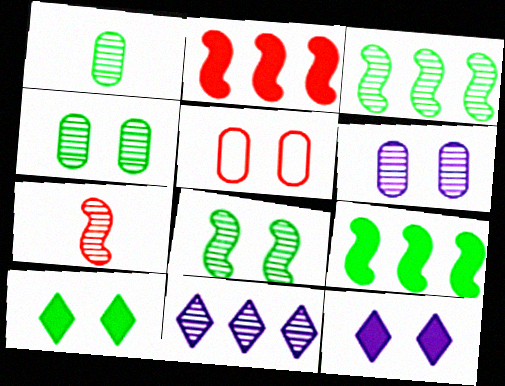[[4, 7, 11], 
[5, 8, 12]]